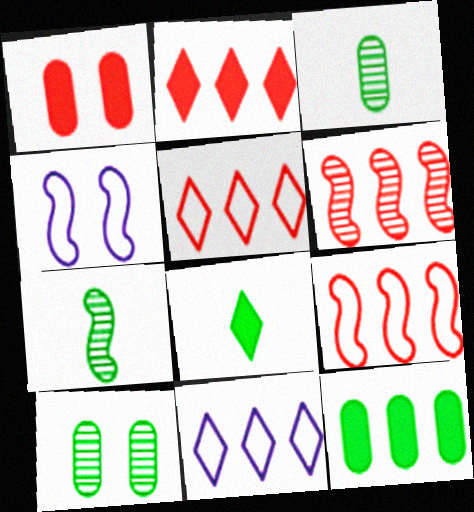[[1, 7, 11], 
[2, 3, 4], 
[6, 11, 12]]